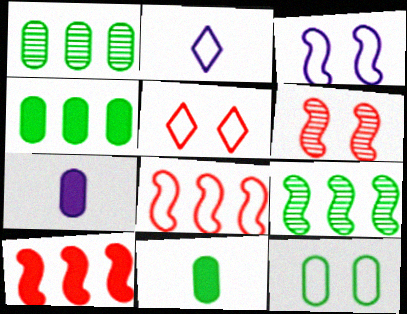[[1, 11, 12], 
[2, 4, 6], 
[2, 8, 12], 
[3, 5, 12], 
[5, 7, 9]]